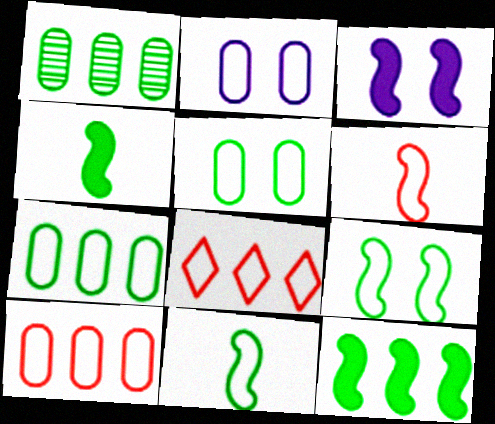[[2, 8, 11]]